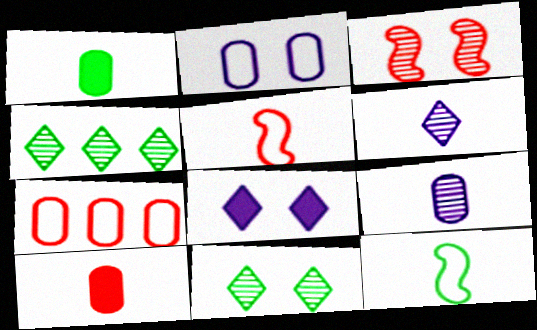[[1, 5, 6], 
[3, 4, 9], 
[6, 10, 12]]